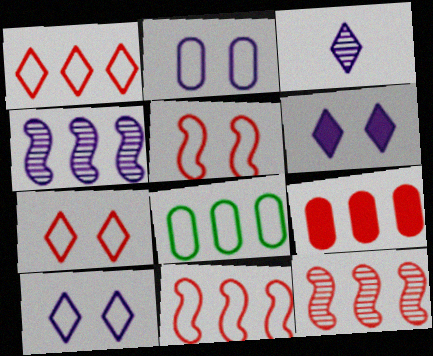[[1, 9, 12]]